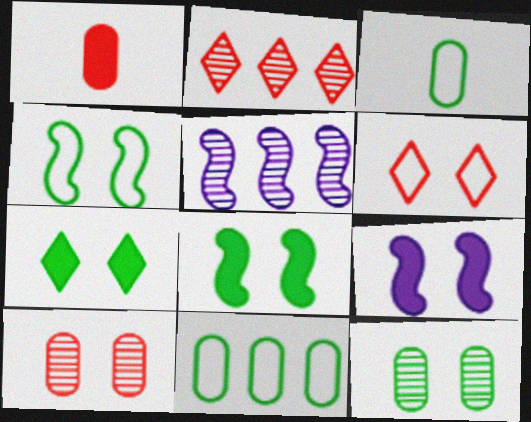[[2, 3, 9], 
[4, 7, 12], 
[6, 9, 12]]